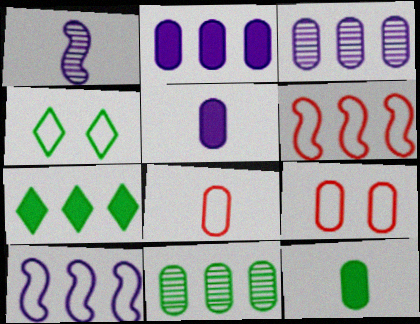[[1, 7, 9], 
[3, 6, 7], 
[3, 9, 12], 
[4, 8, 10], 
[5, 9, 11]]